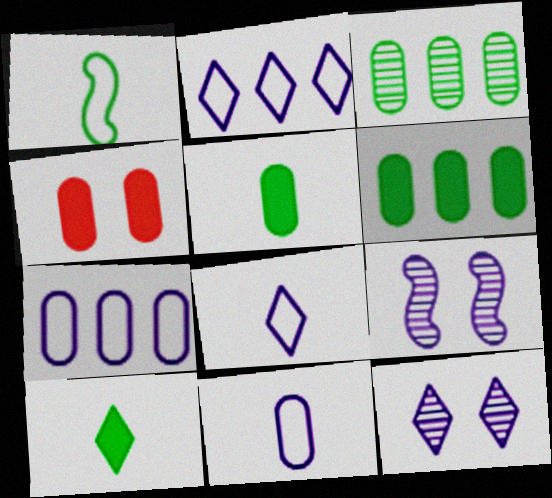[[3, 4, 11]]